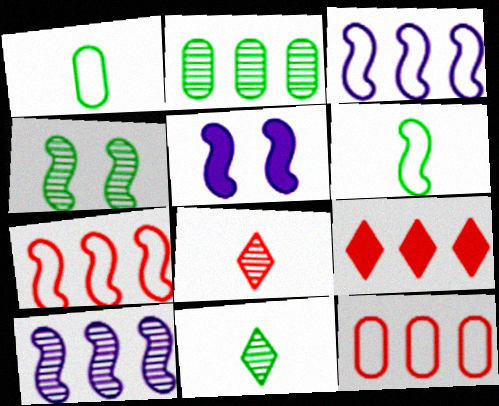[[2, 3, 9], 
[2, 4, 11], 
[5, 11, 12]]